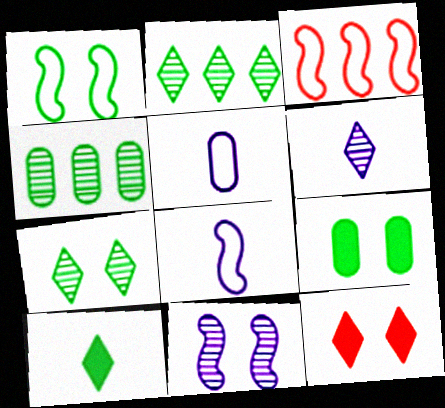[[1, 3, 8], 
[1, 4, 10], 
[1, 7, 9], 
[3, 6, 9], 
[4, 8, 12]]